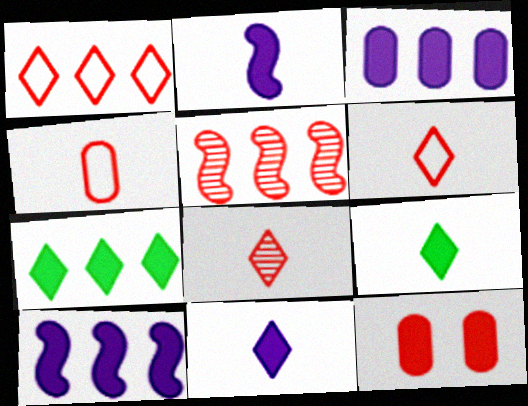[[2, 7, 12], 
[5, 6, 12], 
[9, 10, 12]]